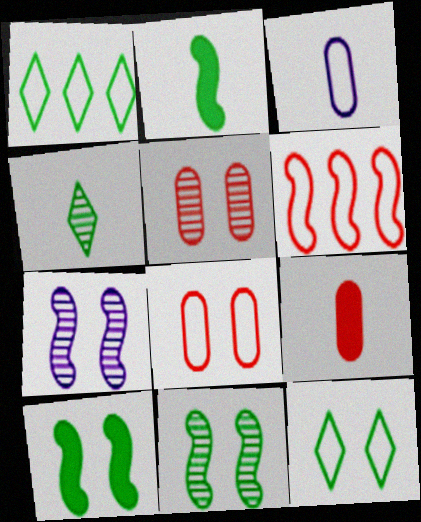[[1, 7, 9], 
[2, 6, 7], 
[3, 6, 12]]